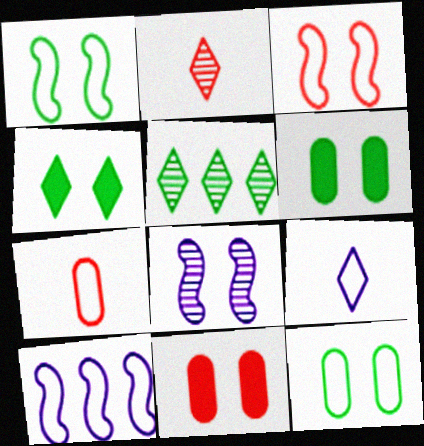[[2, 6, 10]]